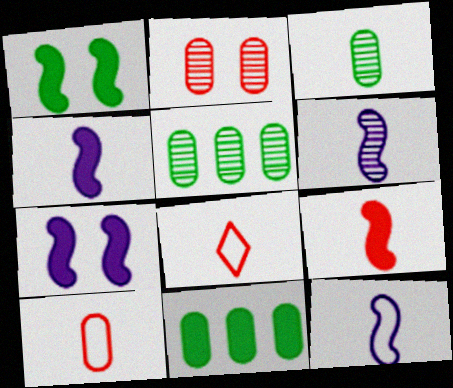[[3, 4, 8], 
[4, 6, 12], 
[5, 7, 8]]